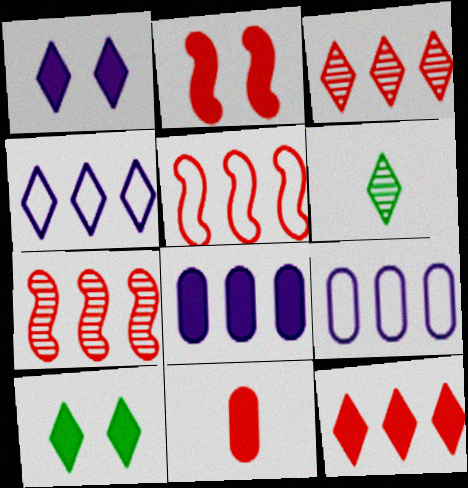[[2, 6, 9], 
[2, 11, 12]]